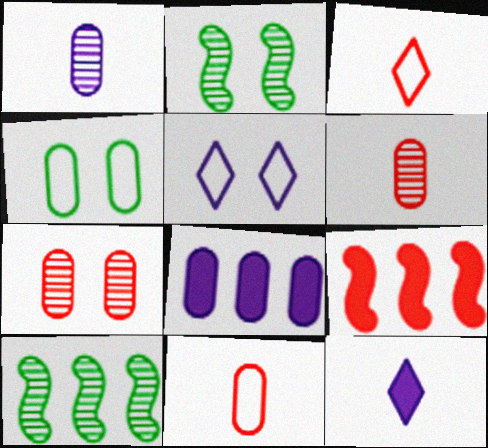[[2, 3, 8], 
[3, 7, 9], 
[4, 6, 8]]